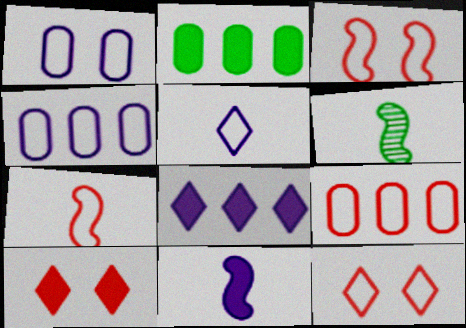[[2, 10, 11], 
[4, 6, 10], 
[6, 7, 11], 
[7, 9, 12]]